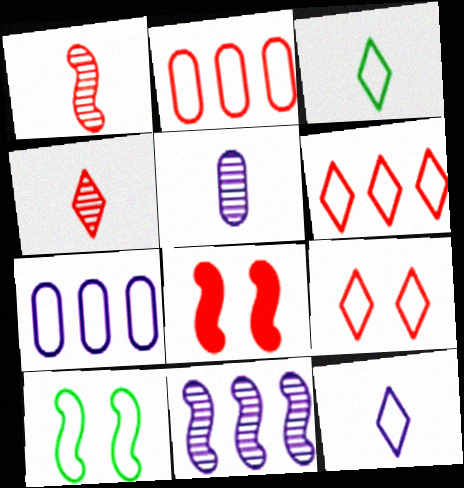[[2, 4, 8], 
[2, 10, 12]]